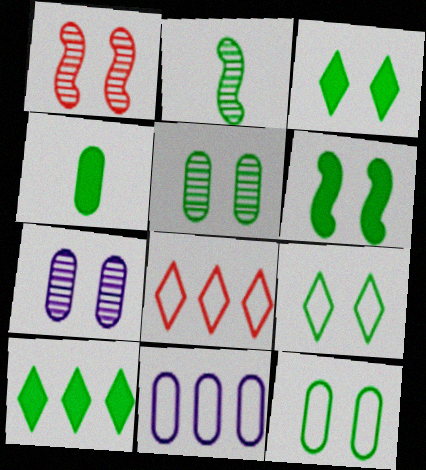[[2, 10, 12], 
[4, 6, 10], 
[5, 6, 9]]